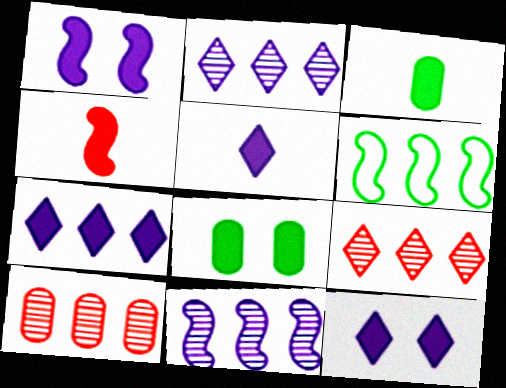[[3, 4, 5], 
[4, 7, 8], 
[5, 7, 12], 
[6, 7, 10]]